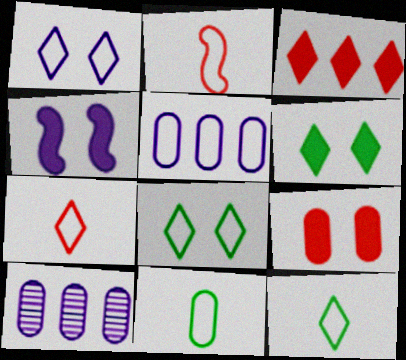[[2, 5, 8], 
[2, 6, 10], 
[4, 6, 9], 
[9, 10, 11]]